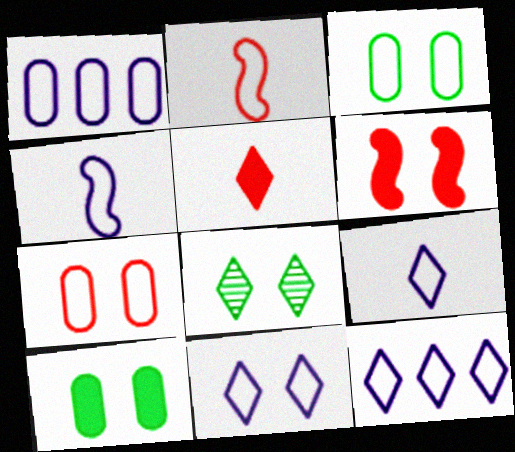[[1, 4, 11], 
[2, 3, 12], 
[5, 8, 12], 
[9, 11, 12]]